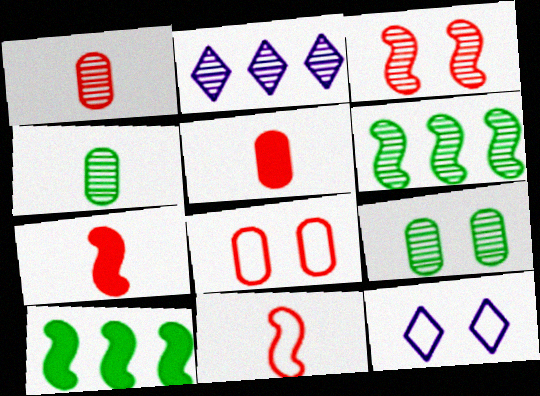[[1, 10, 12], 
[2, 3, 4], 
[5, 6, 12]]